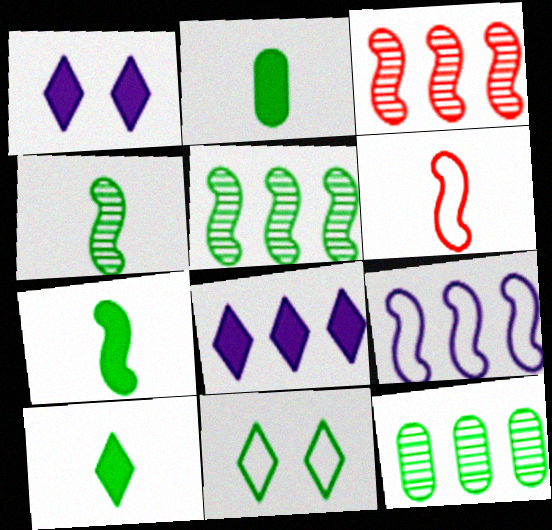[[1, 6, 12], 
[2, 5, 11], 
[2, 7, 10], 
[7, 11, 12]]